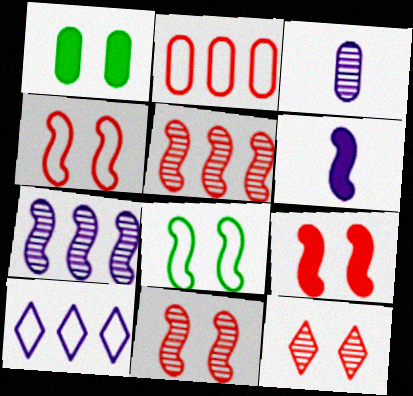[[1, 2, 3], 
[4, 9, 11], 
[5, 6, 8]]